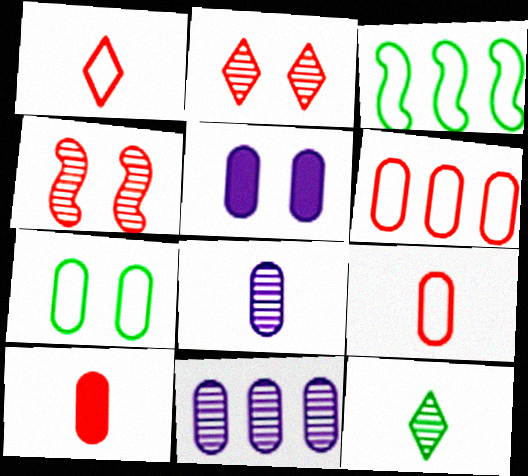[[4, 11, 12], 
[7, 10, 11]]